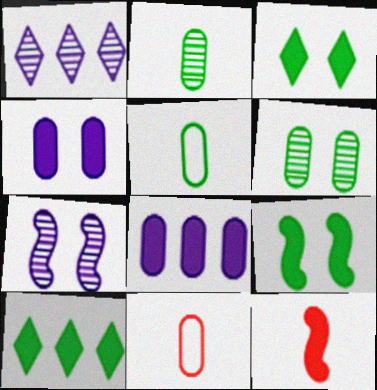[[1, 9, 11], 
[3, 8, 12], 
[4, 10, 12], 
[6, 8, 11], 
[7, 10, 11]]